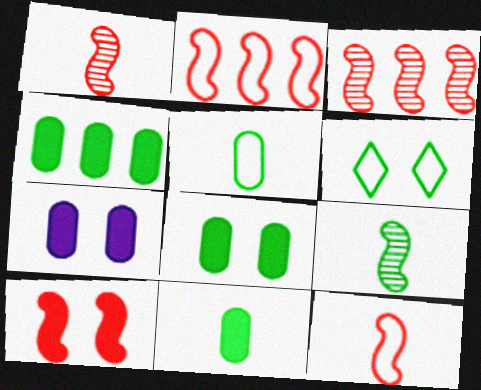[[1, 2, 10], 
[3, 10, 12], 
[4, 6, 9], 
[4, 8, 11]]